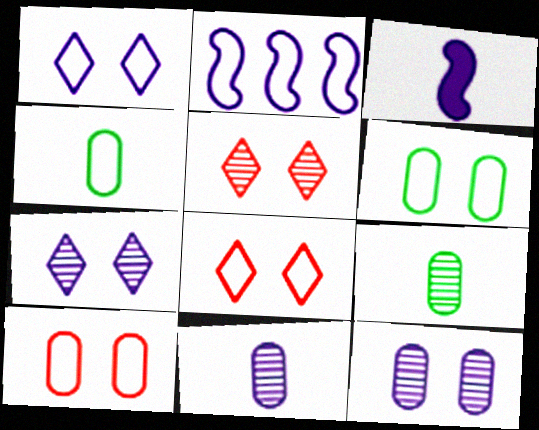[[2, 4, 8]]